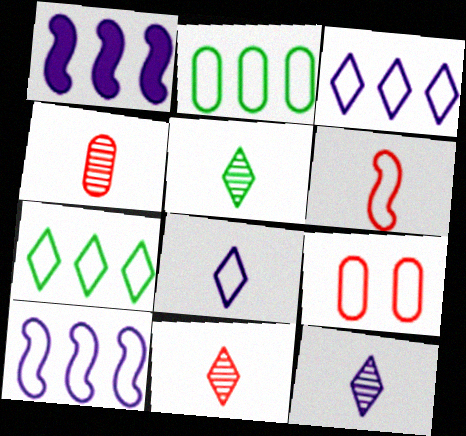[[1, 5, 9], 
[5, 11, 12]]